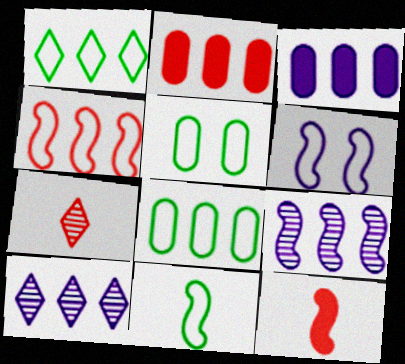[[1, 2, 9], 
[1, 5, 11], 
[4, 6, 11], 
[5, 10, 12]]